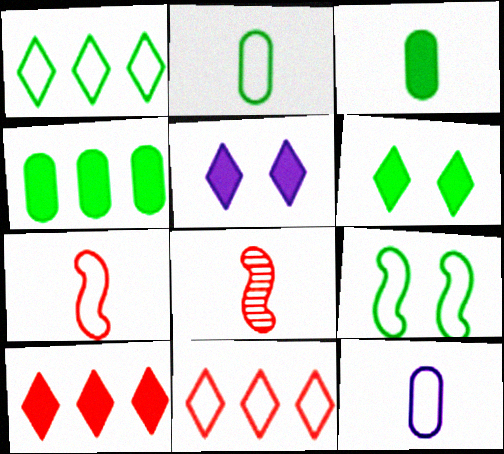[[1, 2, 9], 
[9, 11, 12]]